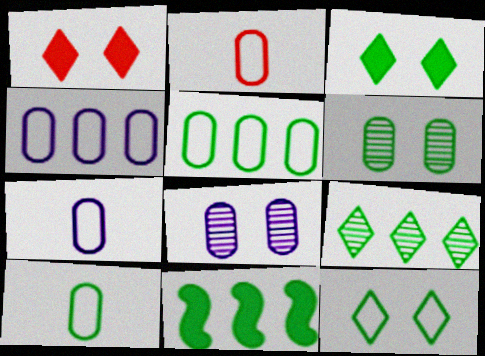[[2, 7, 10], 
[5, 9, 11]]